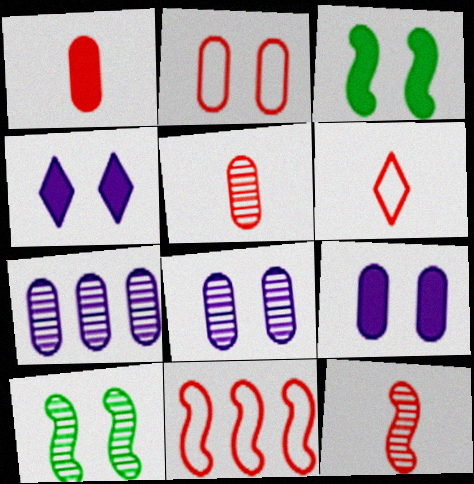[[1, 6, 12], 
[2, 4, 10], 
[2, 6, 11], 
[3, 6, 7]]